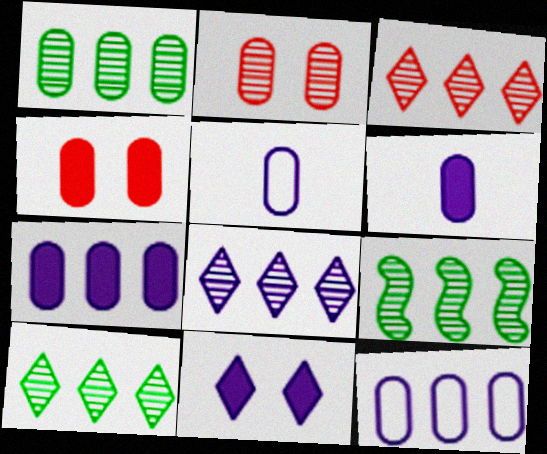[[1, 4, 5], 
[1, 9, 10], 
[3, 8, 10]]